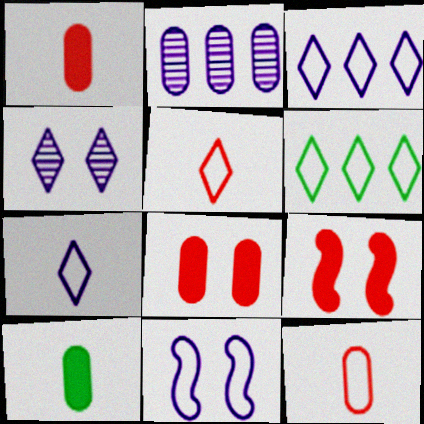[[6, 11, 12]]